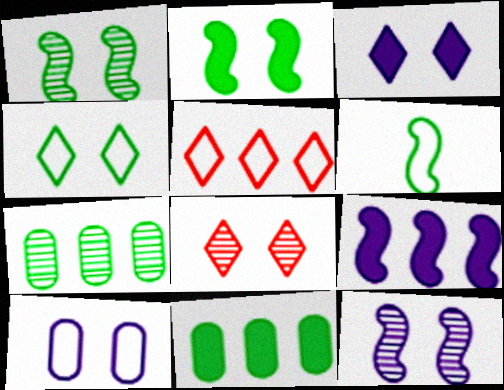[[2, 8, 10], 
[3, 4, 8], 
[3, 10, 12], 
[5, 6, 10], 
[5, 7, 9]]